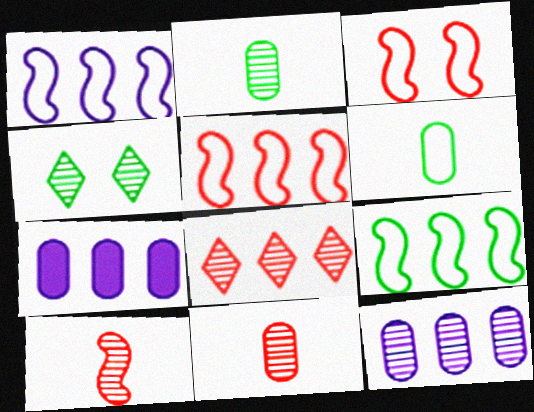[[1, 5, 9], 
[4, 10, 12], 
[7, 8, 9]]